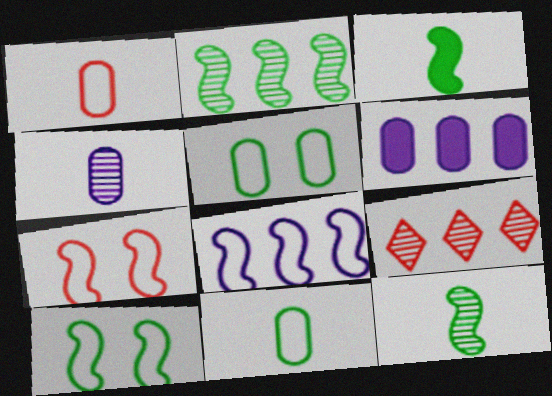[[2, 3, 10]]